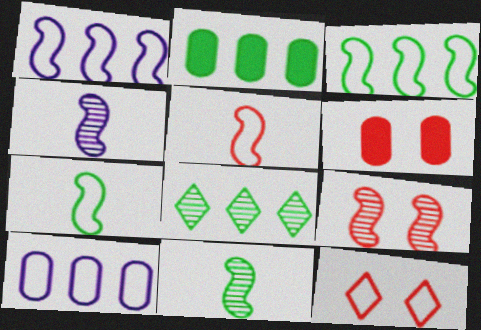[[2, 3, 8], 
[2, 4, 12], 
[6, 9, 12], 
[7, 10, 12]]